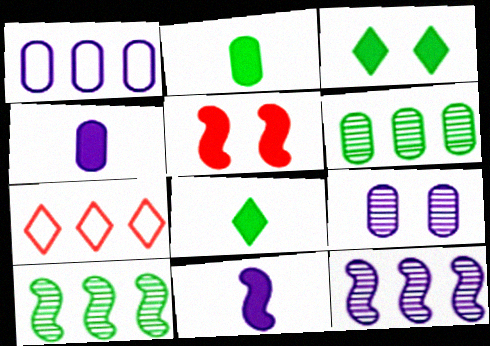[[1, 4, 9]]